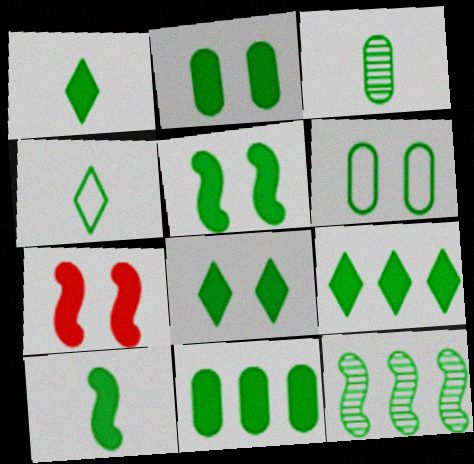[[1, 5, 11], 
[1, 6, 12], 
[1, 8, 9], 
[2, 4, 12], 
[2, 5, 8], 
[2, 9, 10], 
[3, 4, 10], 
[3, 6, 11], 
[8, 10, 11]]